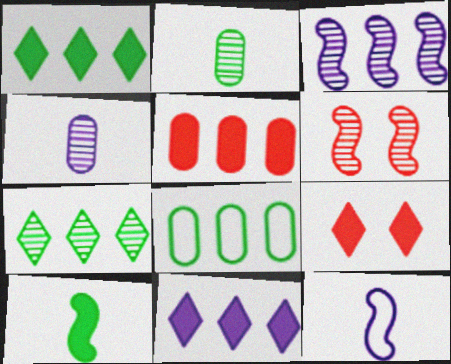[[4, 6, 7]]